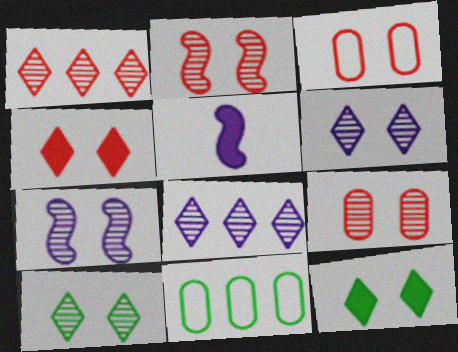[[2, 3, 4], 
[3, 7, 12], 
[7, 9, 10]]